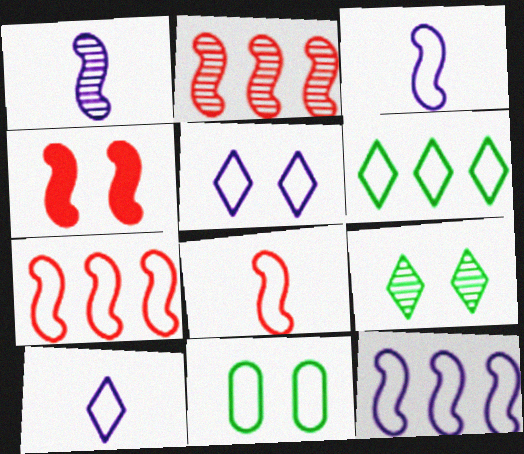[[2, 4, 8], 
[7, 10, 11]]